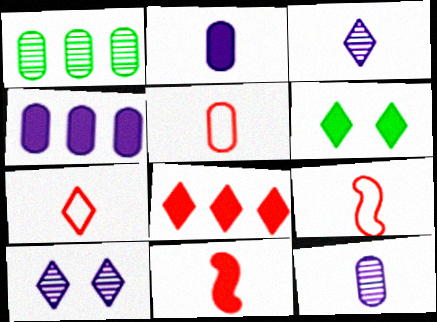[[4, 6, 11], 
[5, 7, 9]]